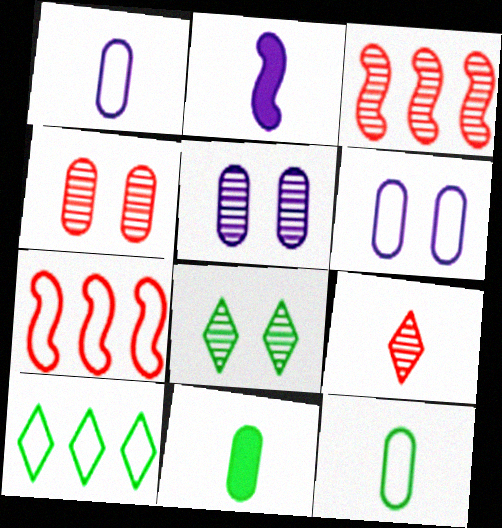[[2, 4, 10], 
[2, 9, 12], 
[3, 4, 9]]